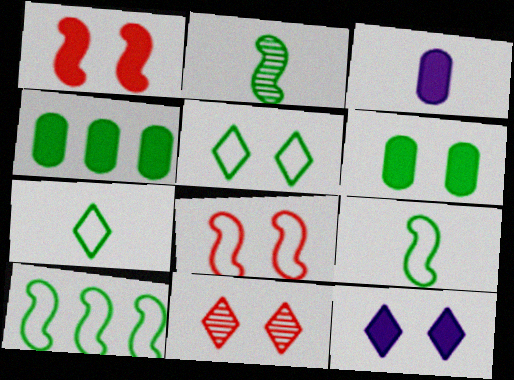[[1, 6, 12], 
[2, 4, 5], 
[3, 10, 11], 
[5, 11, 12]]